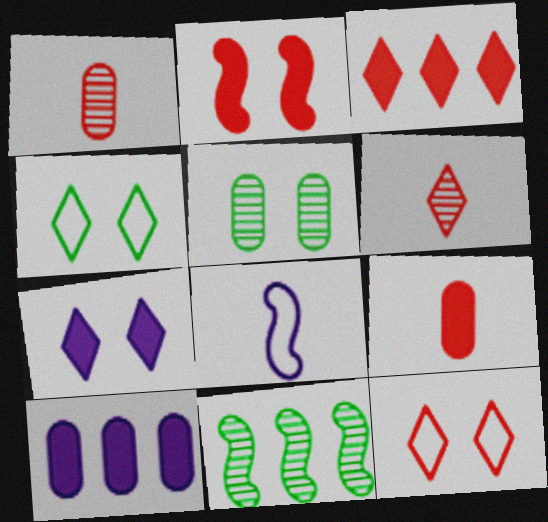[[2, 3, 9], 
[2, 8, 11], 
[3, 5, 8], 
[3, 6, 12]]